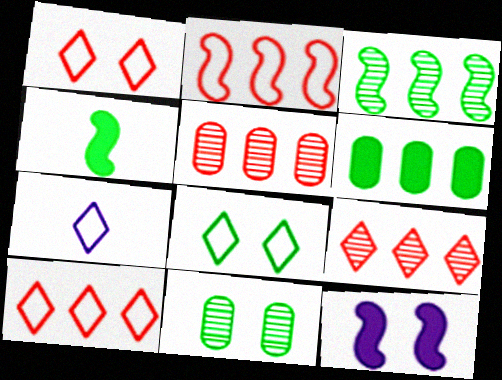[[1, 11, 12], 
[7, 8, 10]]